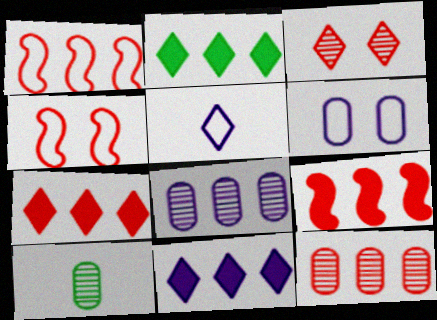[[1, 2, 8], 
[1, 7, 12], 
[2, 3, 5], 
[2, 7, 11], 
[4, 10, 11]]